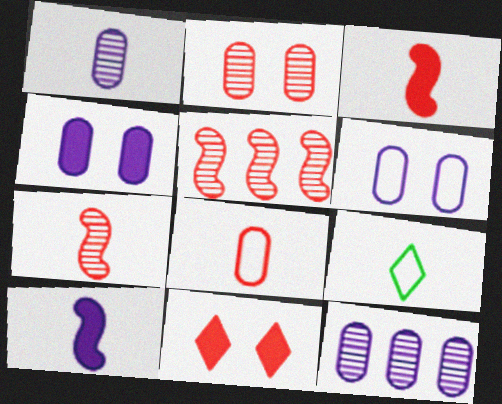[[1, 3, 9], 
[4, 5, 9], 
[5, 8, 11]]